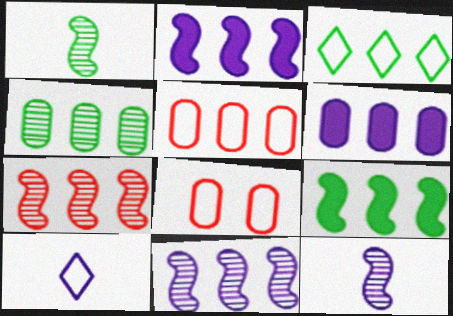[[3, 4, 9], 
[3, 6, 7], 
[4, 5, 6]]